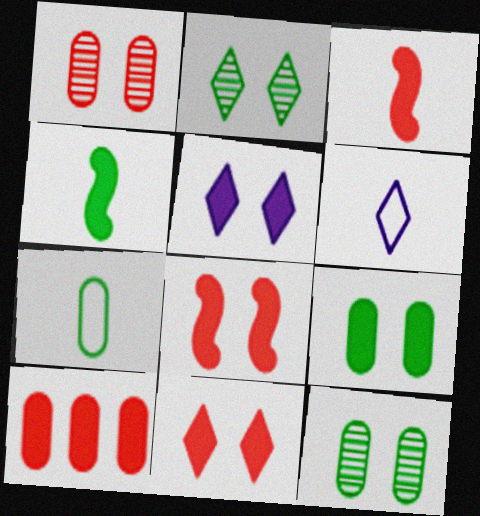[[3, 10, 11], 
[4, 5, 10], 
[5, 8, 9]]